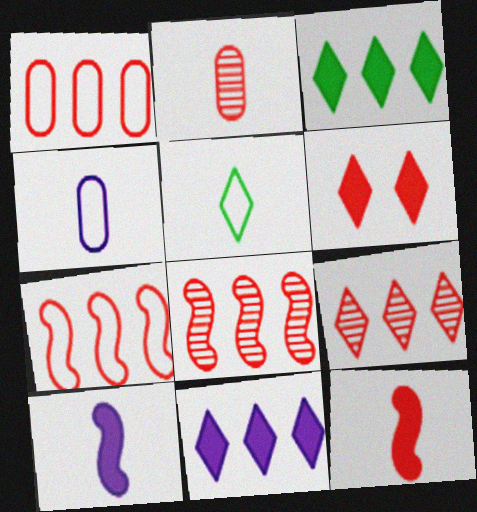[[2, 5, 10], 
[2, 6, 7]]